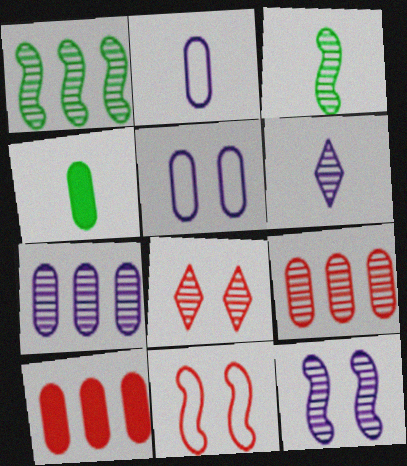[[3, 7, 8], 
[4, 5, 9], 
[6, 7, 12]]